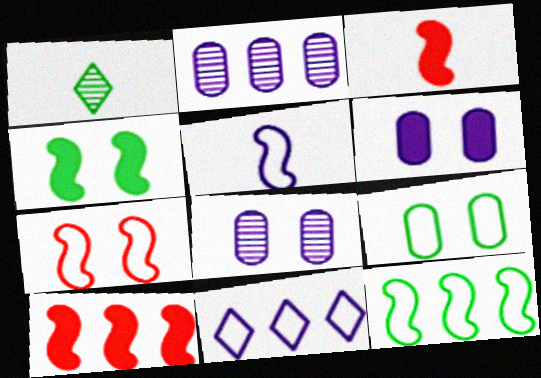[[5, 7, 12]]